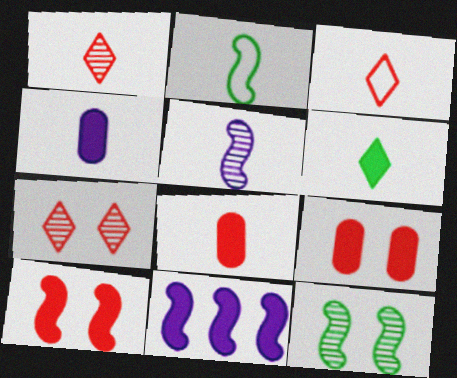[[1, 2, 4], 
[6, 9, 11]]